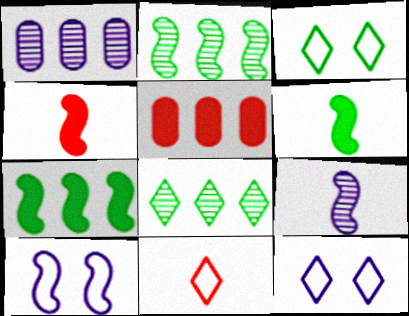[[1, 3, 4], 
[2, 4, 10], 
[3, 5, 9]]